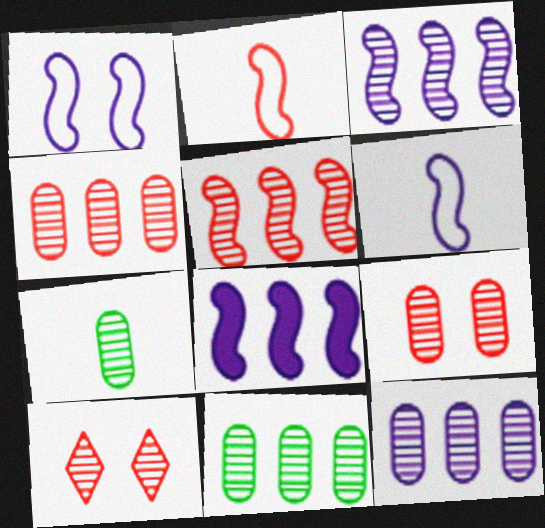[[3, 7, 10], 
[4, 11, 12], 
[7, 9, 12]]